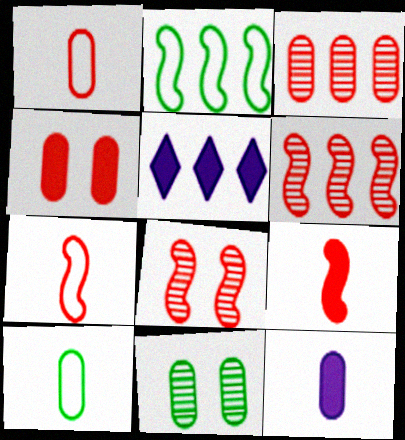[[1, 3, 4], 
[2, 3, 5], 
[5, 7, 11], 
[5, 8, 10]]